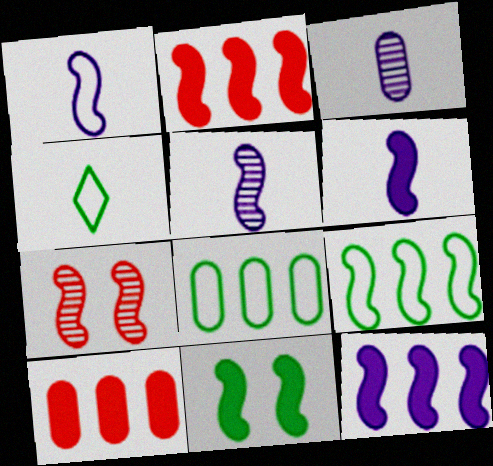[[1, 5, 6], 
[2, 6, 11], 
[6, 7, 9]]